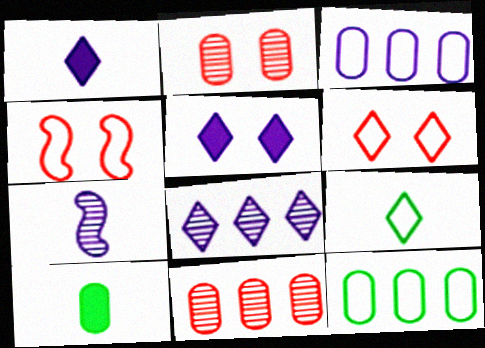[[2, 3, 10], 
[3, 4, 9], 
[3, 5, 7], 
[4, 8, 10]]